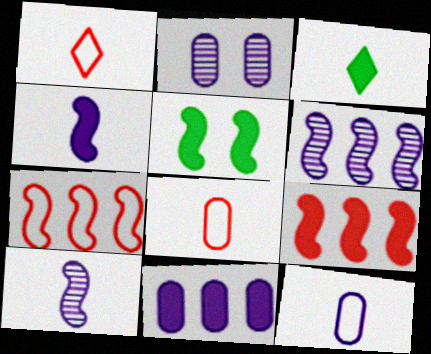[[2, 3, 7], 
[2, 11, 12], 
[3, 8, 10], 
[4, 5, 9], 
[5, 7, 10]]